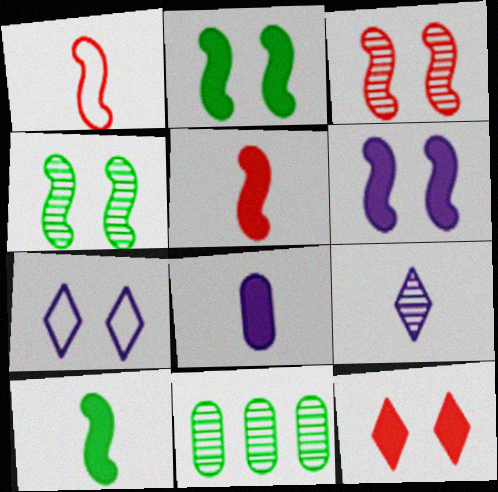[[3, 9, 11], 
[5, 7, 11]]